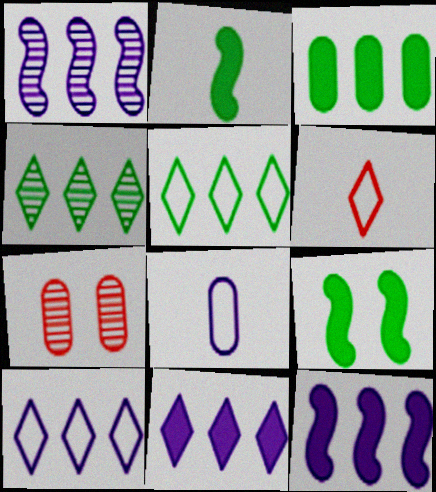[[2, 7, 10], 
[3, 7, 8]]